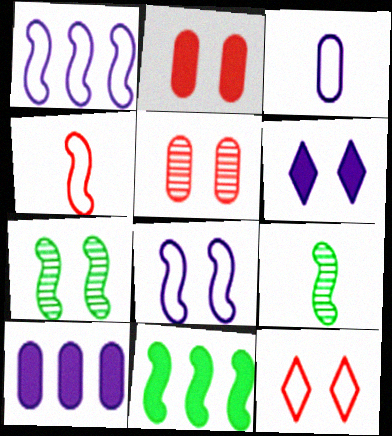[[9, 10, 12]]